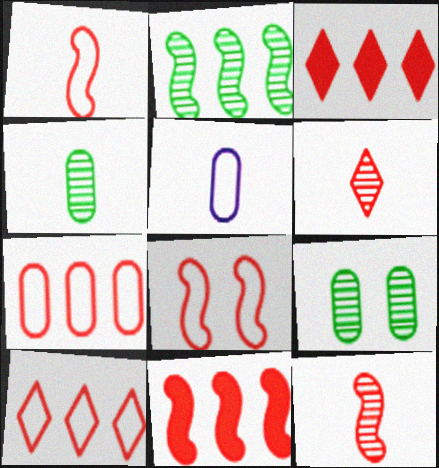[[8, 11, 12]]